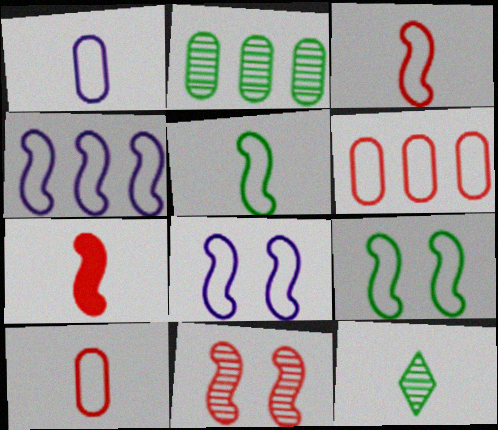[[1, 7, 12], 
[3, 4, 9]]